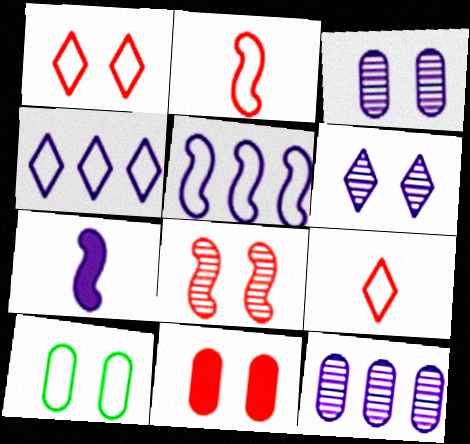[[1, 8, 11], 
[2, 4, 10], 
[3, 4, 7], 
[3, 10, 11], 
[5, 9, 10]]